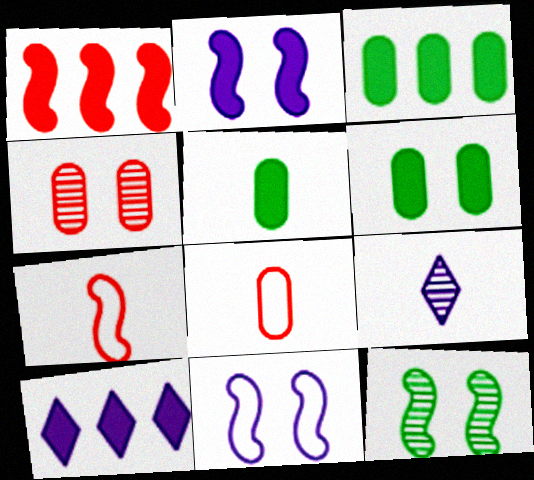[[1, 3, 10], 
[3, 5, 6], 
[5, 7, 9], 
[8, 10, 12]]